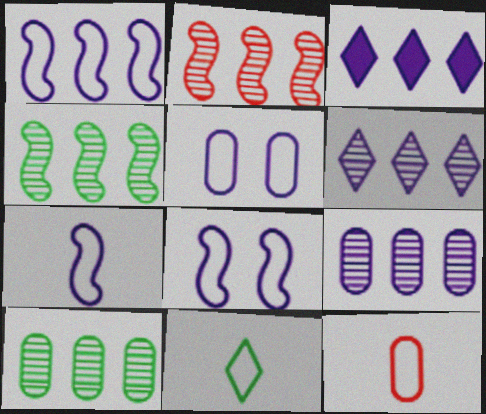[[1, 3, 9], 
[1, 7, 8], 
[2, 6, 10], 
[7, 11, 12]]